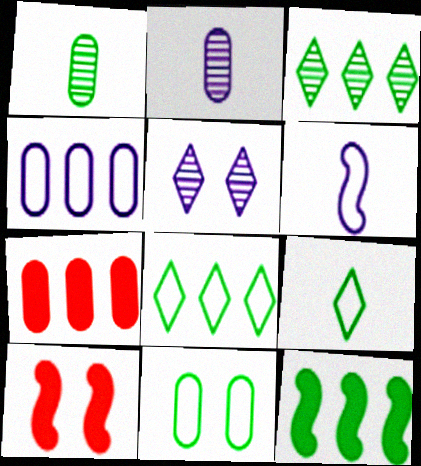[[2, 7, 11], 
[2, 8, 10], 
[5, 10, 11]]